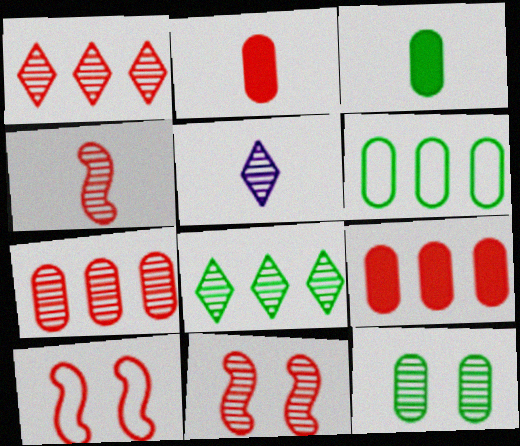[[1, 2, 10], 
[3, 6, 12]]